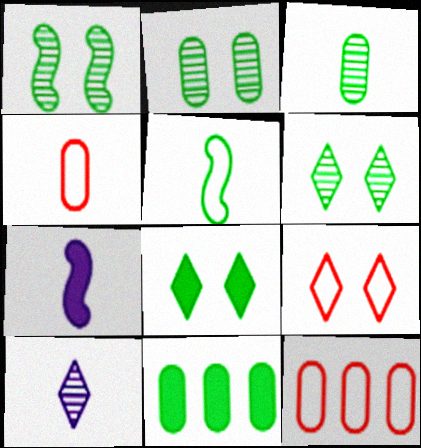[[1, 2, 6], 
[5, 6, 11], 
[6, 7, 12]]